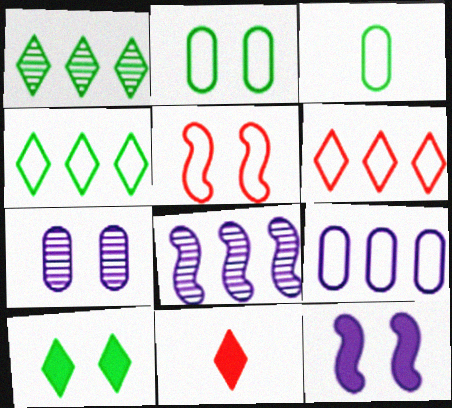[[2, 8, 11], 
[5, 7, 10]]